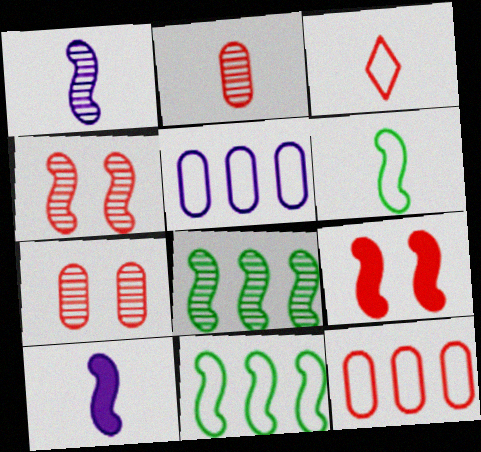[[1, 4, 8], 
[1, 9, 11], 
[4, 10, 11]]